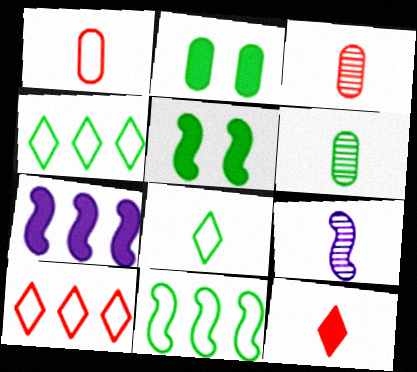[[2, 7, 12], 
[2, 9, 10], 
[4, 5, 6]]